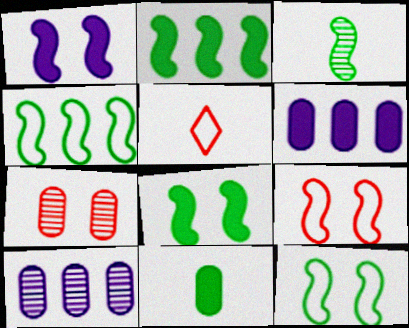[[2, 3, 12], 
[3, 4, 8], 
[5, 8, 10]]